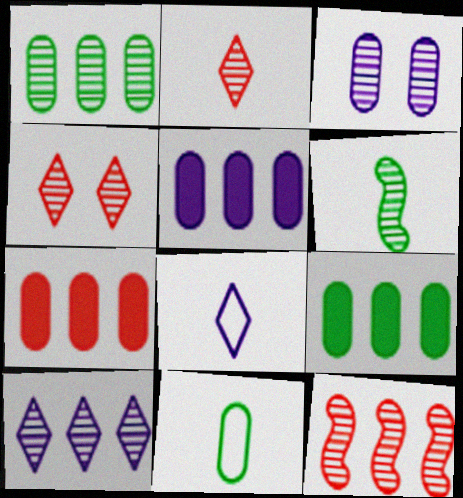[[1, 10, 12], 
[3, 7, 11], 
[5, 7, 9]]